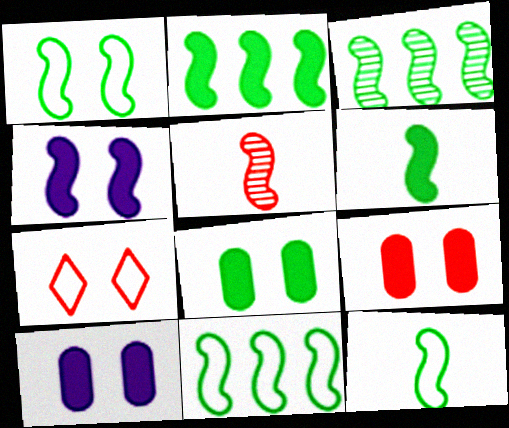[[1, 3, 6], 
[1, 11, 12], 
[2, 3, 11], 
[4, 5, 11], 
[8, 9, 10]]